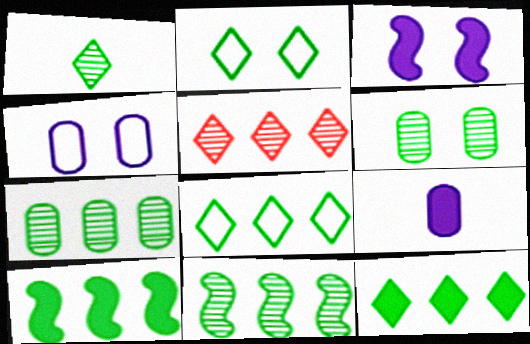[[1, 2, 12], 
[1, 6, 11], 
[7, 8, 10]]